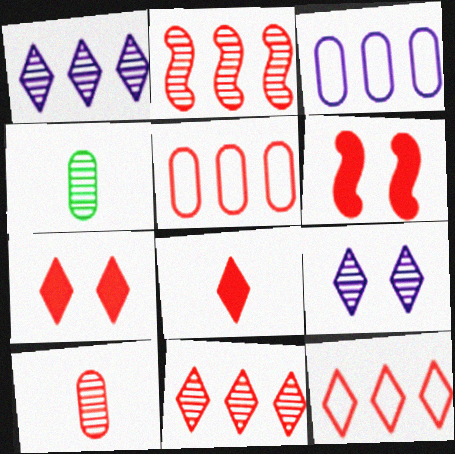[[2, 4, 9], 
[6, 10, 12]]